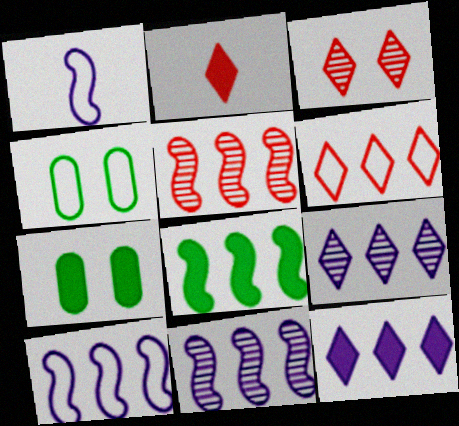[[1, 4, 6], 
[2, 3, 6], 
[2, 4, 11], 
[5, 8, 10]]